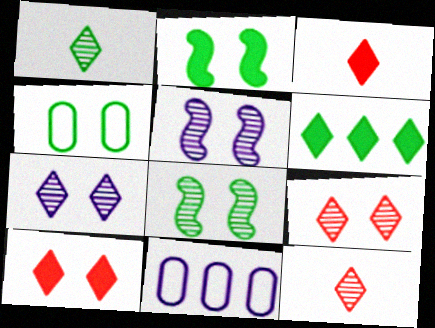[[2, 11, 12], 
[3, 8, 11], 
[4, 5, 10]]